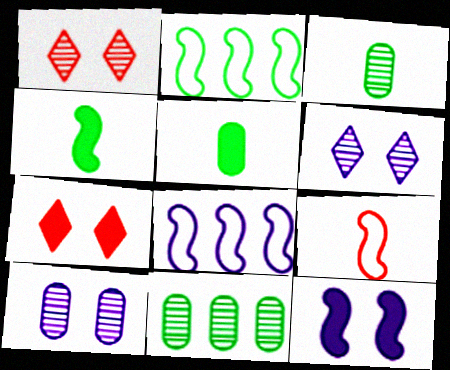[[1, 5, 8], 
[3, 7, 8]]